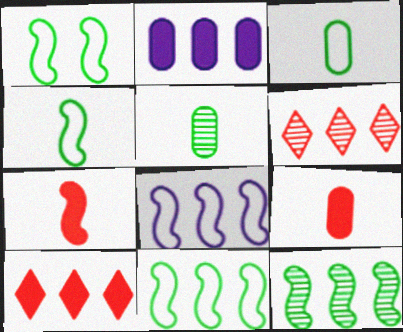[[1, 4, 11], 
[2, 6, 11]]